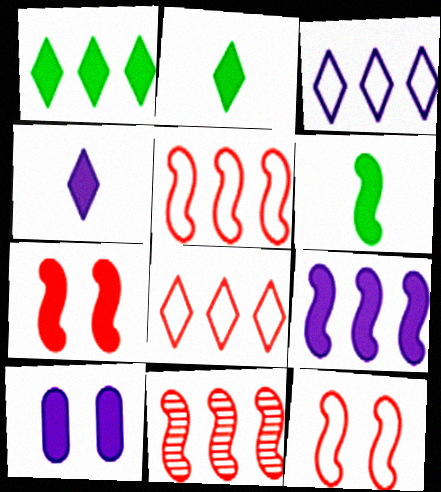[[4, 9, 10], 
[6, 7, 9]]